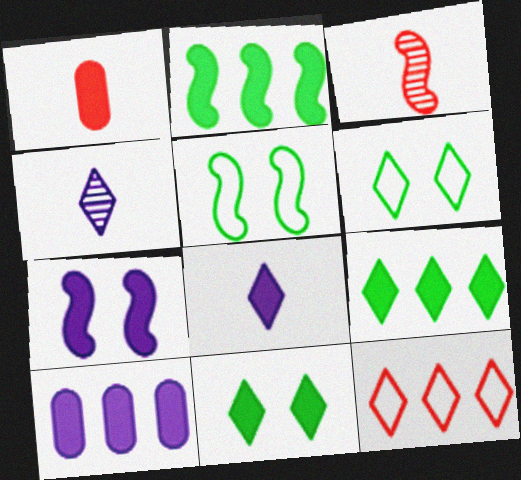[[1, 7, 9], 
[3, 6, 10], 
[4, 11, 12], 
[7, 8, 10]]